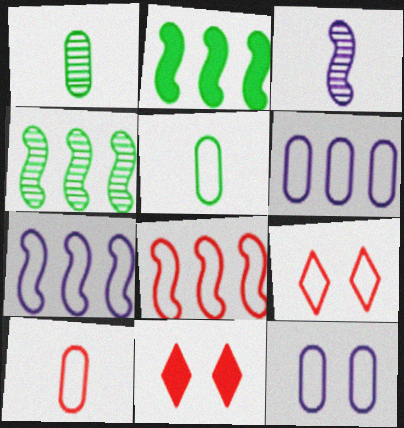[[1, 7, 11], 
[5, 7, 9], 
[8, 9, 10]]